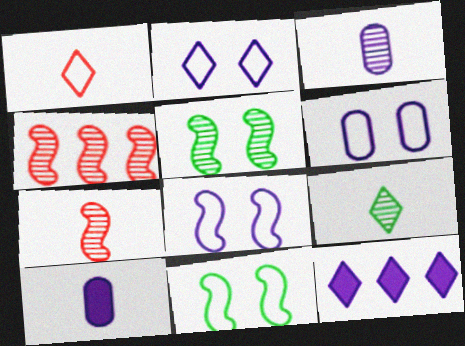[[2, 6, 8], 
[3, 7, 9], 
[3, 8, 12]]